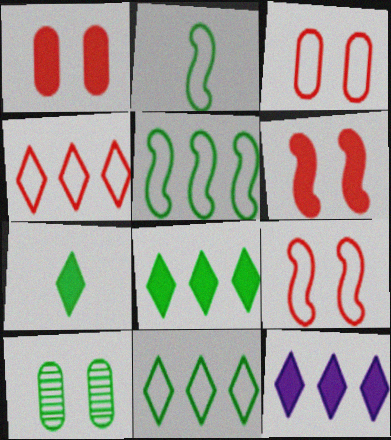[[2, 8, 10], 
[5, 7, 10]]